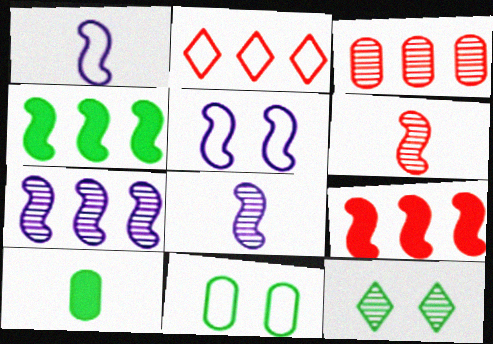[[1, 2, 11], 
[2, 3, 9], 
[3, 8, 12], 
[4, 5, 6]]